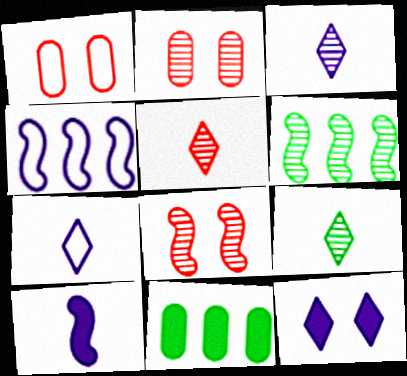[[2, 3, 6], 
[3, 5, 9], 
[7, 8, 11]]